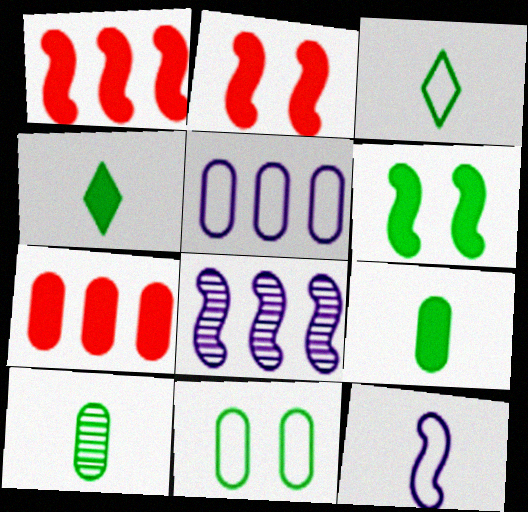[]